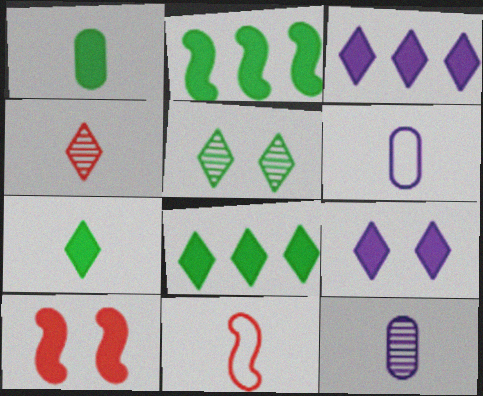[[1, 3, 10], 
[7, 11, 12]]